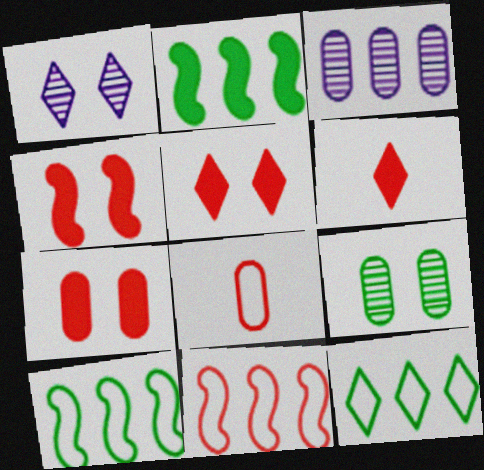[[1, 2, 8], 
[1, 6, 12], 
[4, 5, 7]]